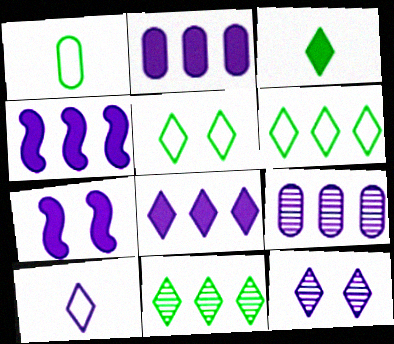[[2, 4, 8], 
[3, 5, 11], 
[7, 9, 10], 
[8, 10, 12]]